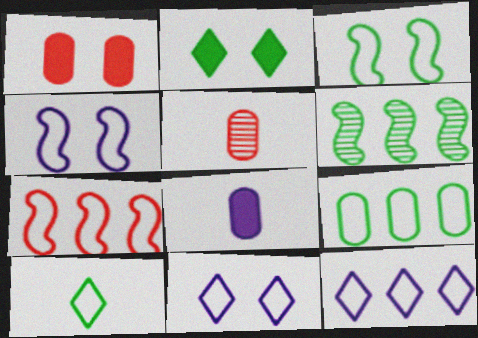[[3, 9, 10], 
[7, 9, 12]]